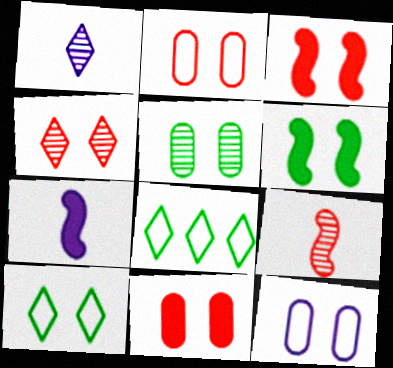[[2, 3, 4], 
[4, 6, 12], 
[5, 6, 10], 
[5, 11, 12]]